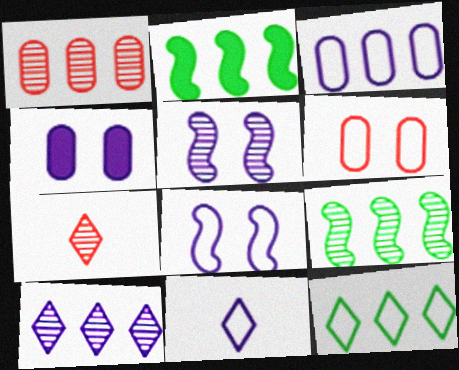[[1, 9, 10], 
[3, 8, 11]]